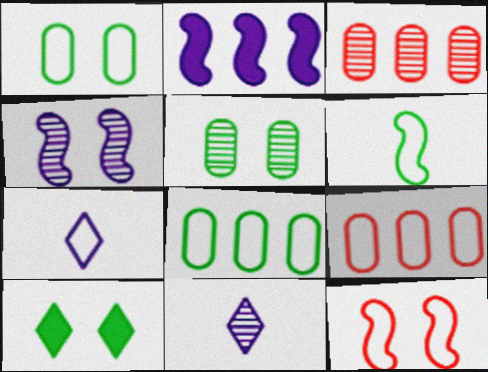[[7, 8, 12]]